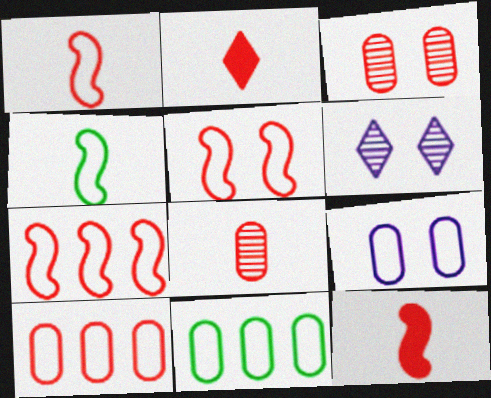[[1, 2, 8], 
[1, 5, 7], 
[2, 3, 7], 
[6, 11, 12]]